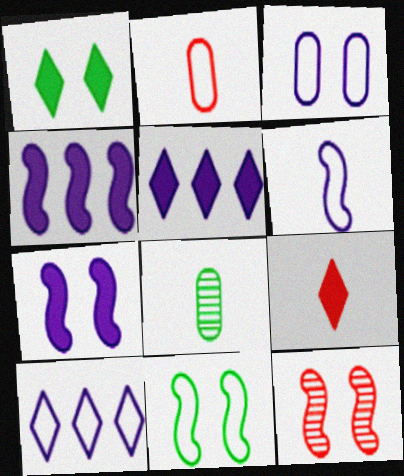[[1, 3, 12], 
[1, 5, 9], 
[2, 10, 11], 
[3, 6, 10], 
[6, 8, 9], 
[7, 11, 12]]